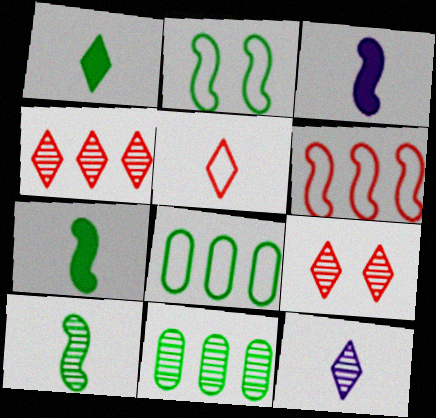[[1, 2, 11], 
[1, 5, 12], 
[3, 8, 9]]